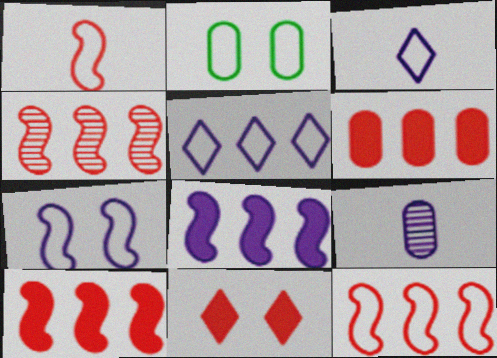[[1, 2, 5], 
[2, 3, 12], 
[2, 6, 9], 
[4, 10, 12]]